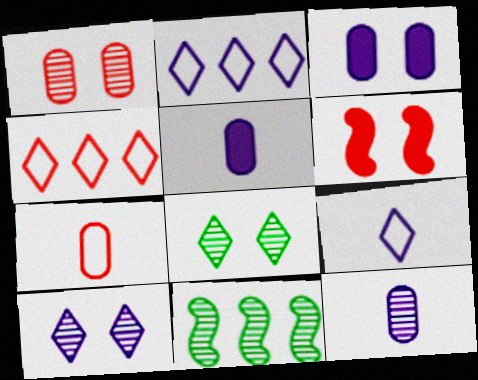[]